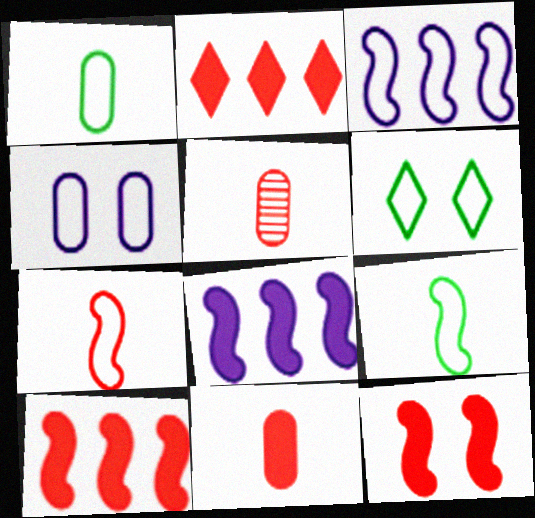[[2, 11, 12], 
[5, 6, 8]]